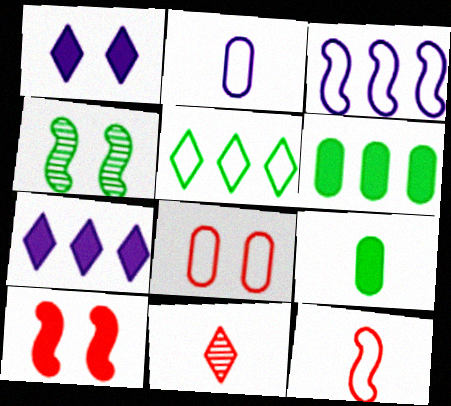[[1, 4, 8], 
[1, 5, 11], 
[4, 5, 9], 
[7, 9, 10]]